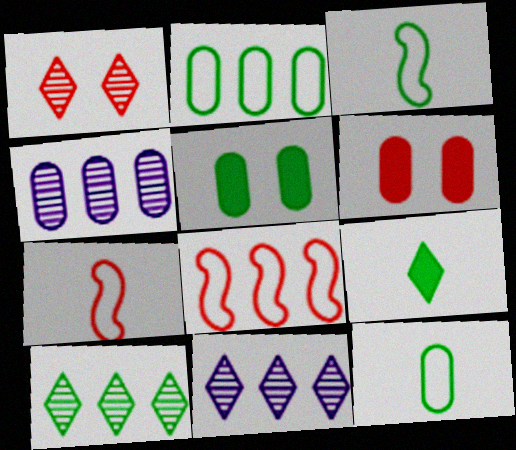[[3, 5, 10], 
[3, 6, 11], 
[4, 6, 12], 
[5, 7, 11]]